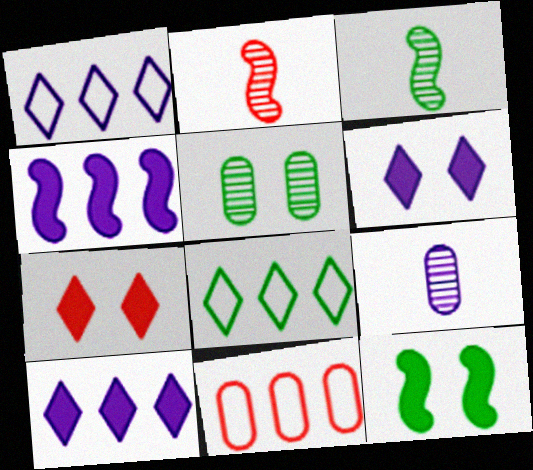[[2, 7, 11], 
[3, 6, 11]]